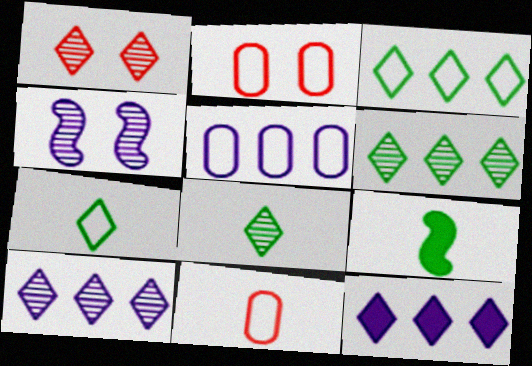[[1, 5, 9], 
[1, 7, 12], 
[1, 8, 10], 
[2, 9, 10]]